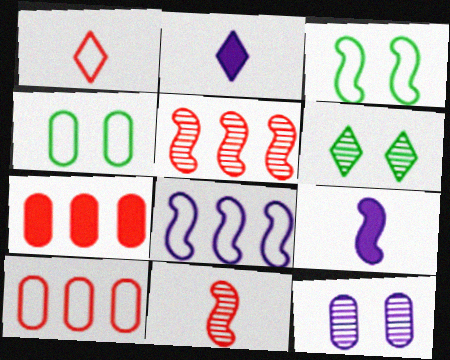[[1, 4, 8], 
[2, 4, 5], 
[2, 8, 12], 
[3, 5, 9], 
[6, 9, 10]]